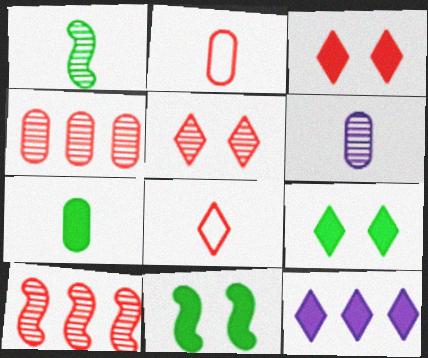[[2, 3, 10], 
[2, 6, 7]]